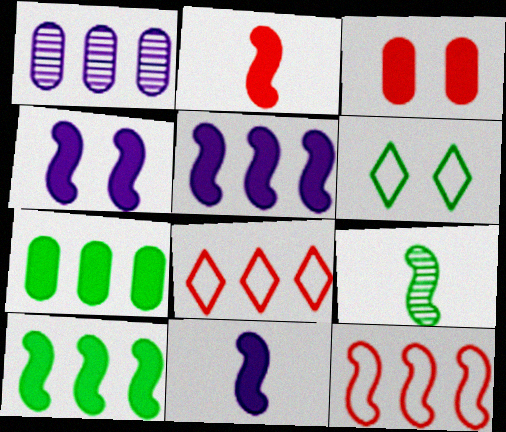[[1, 2, 6], 
[1, 8, 10], 
[2, 4, 10], 
[4, 5, 11], 
[4, 9, 12], 
[6, 7, 9]]